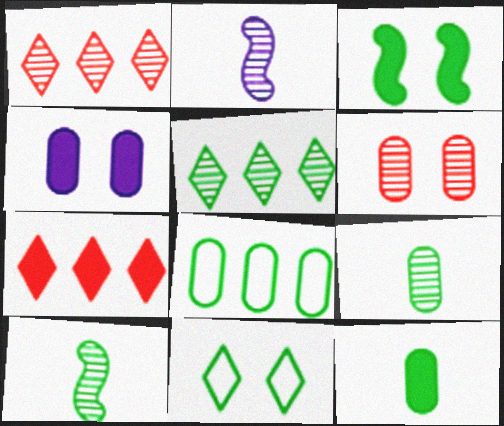[[2, 5, 6]]